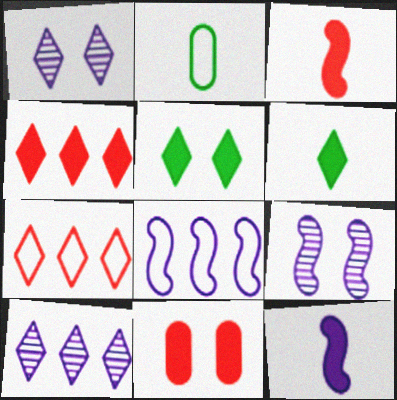[[1, 6, 7], 
[2, 4, 9], 
[3, 4, 11], 
[8, 9, 12]]